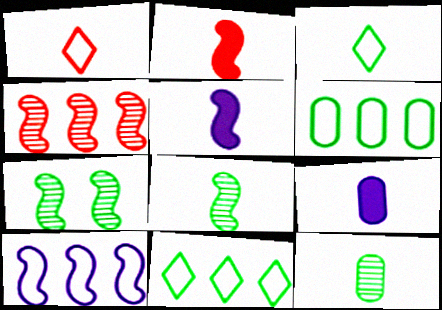[[1, 5, 12], 
[1, 8, 9], 
[2, 7, 10]]